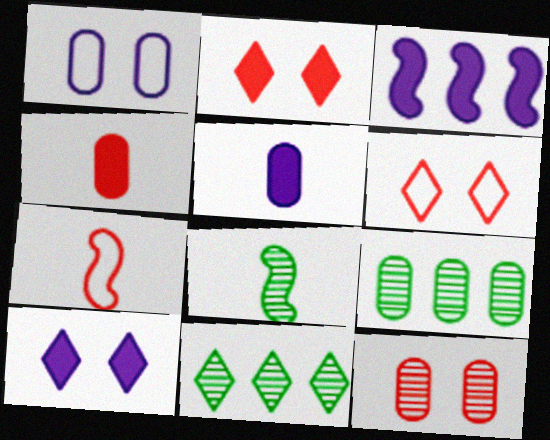[[1, 4, 9], 
[3, 5, 10], 
[7, 9, 10]]